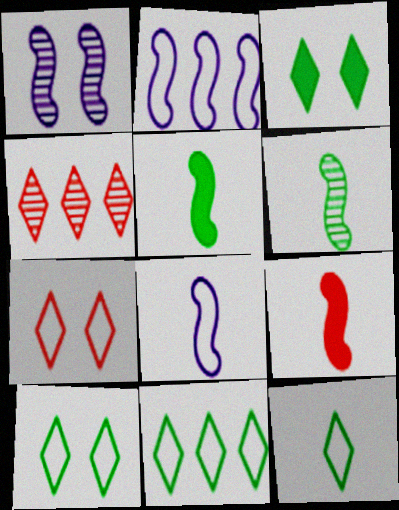[[6, 8, 9], 
[10, 11, 12]]